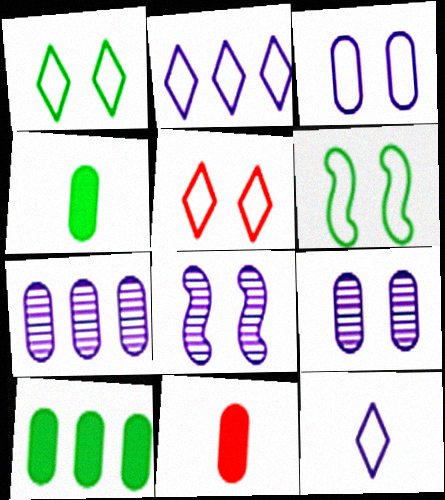[[3, 5, 6]]